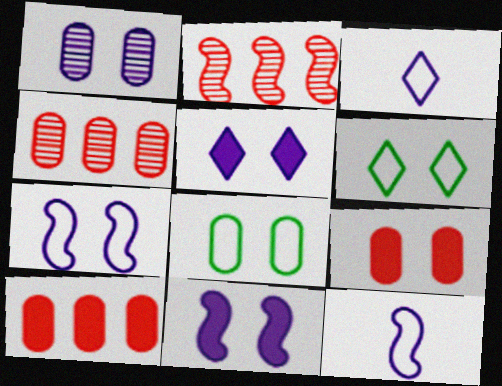[[1, 5, 7], 
[1, 8, 9]]